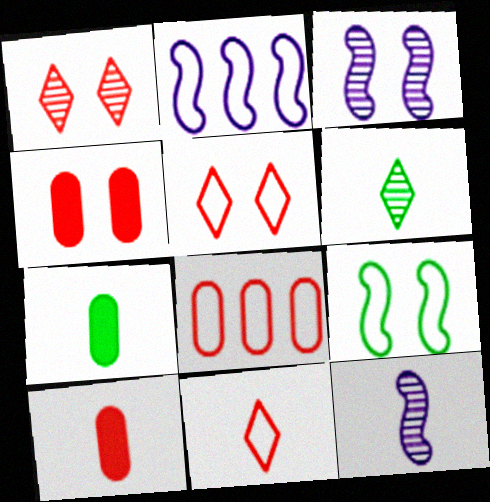[[1, 2, 7], 
[2, 4, 6], 
[7, 11, 12]]